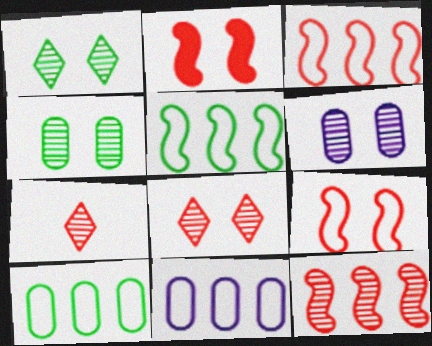[]